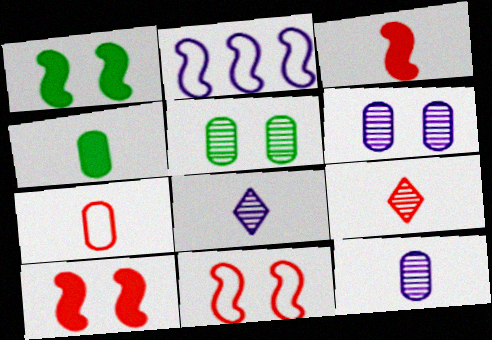[[3, 7, 9], 
[4, 7, 12]]